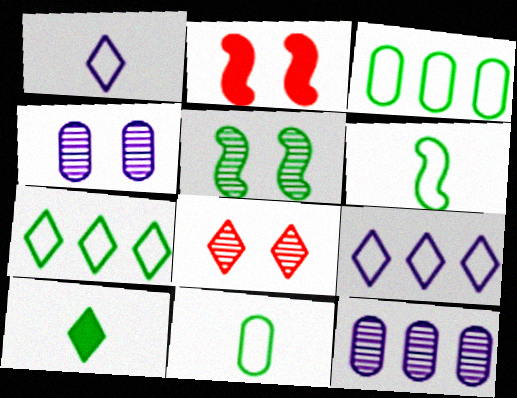[[3, 5, 10], 
[4, 5, 8], 
[8, 9, 10]]